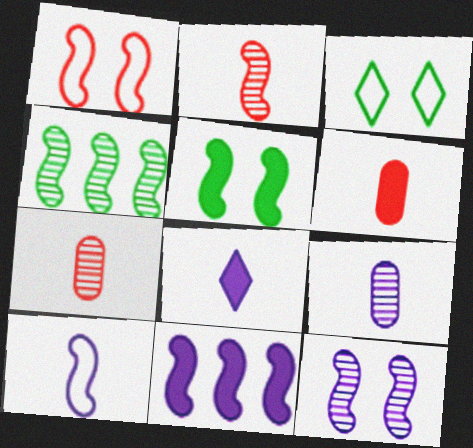[[1, 5, 12], 
[2, 4, 12], 
[3, 7, 11], 
[8, 9, 10], 
[10, 11, 12]]